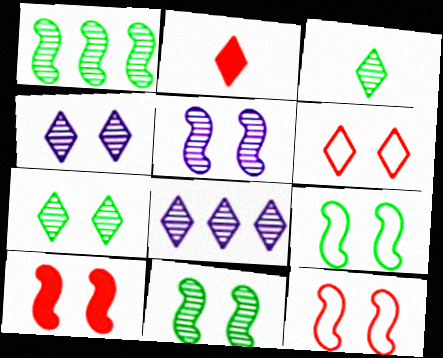[[5, 9, 10]]